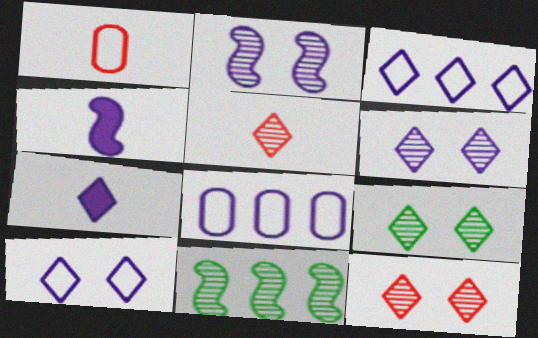[[2, 7, 8], 
[3, 6, 7], 
[4, 6, 8], 
[6, 9, 12]]